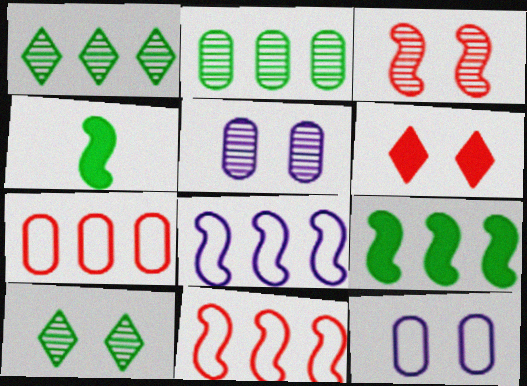[[3, 4, 8], 
[3, 5, 10]]